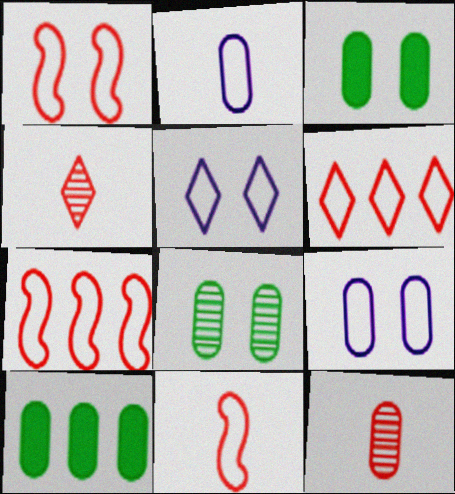[[1, 7, 11], 
[9, 10, 12]]